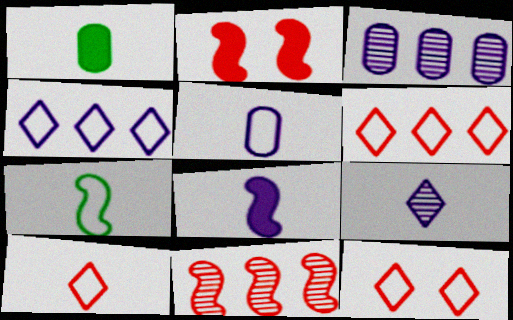[[5, 7, 10], 
[5, 8, 9], 
[6, 10, 12]]